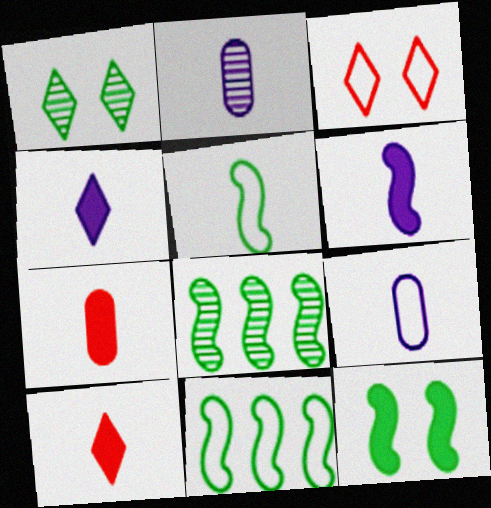[[2, 5, 10], 
[3, 9, 11], 
[5, 8, 12]]